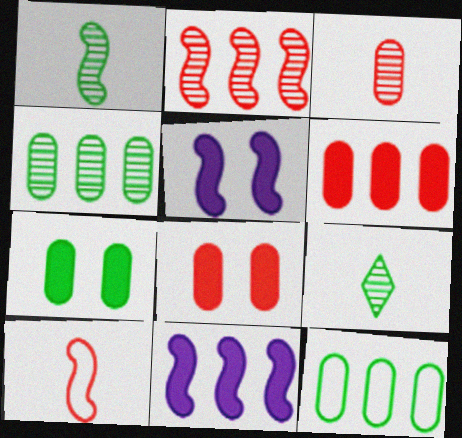[]